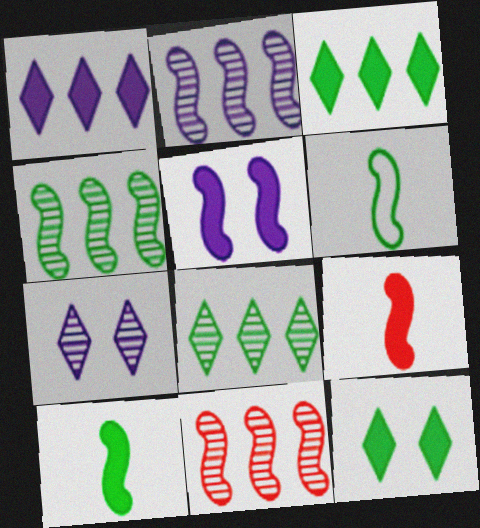[[2, 4, 11], 
[5, 6, 11]]